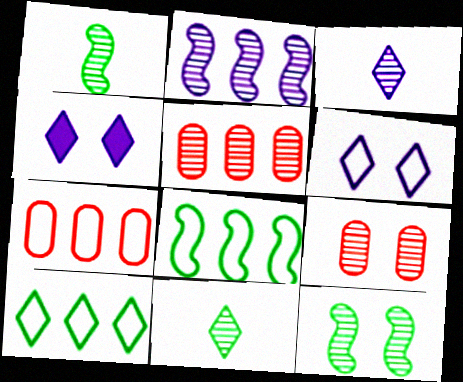[[1, 4, 7], 
[2, 9, 11], 
[3, 5, 12]]